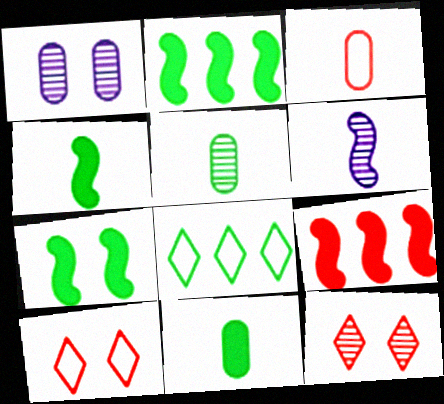[[1, 7, 10], 
[2, 4, 7], 
[3, 9, 12], 
[5, 7, 8]]